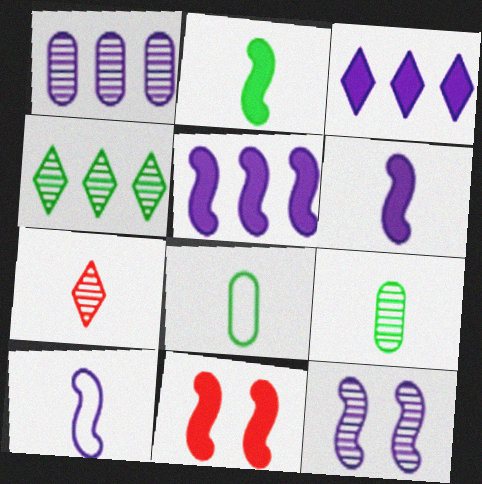[[2, 5, 11], 
[5, 10, 12], 
[6, 7, 8]]